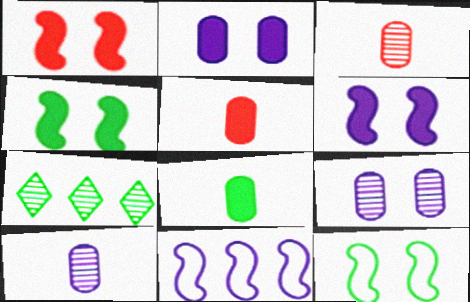[[1, 4, 6], 
[7, 8, 12]]